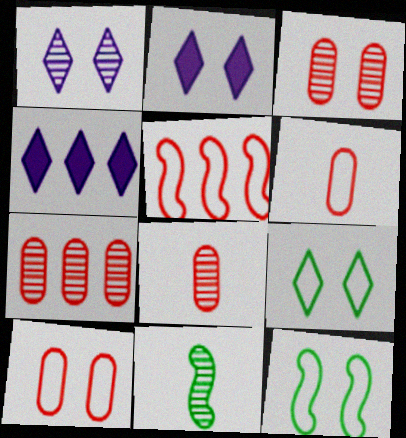[[1, 7, 11], 
[2, 3, 12], 
[3, 7, 8], 
[4, 8, 12], 
[4, 10, 11]]